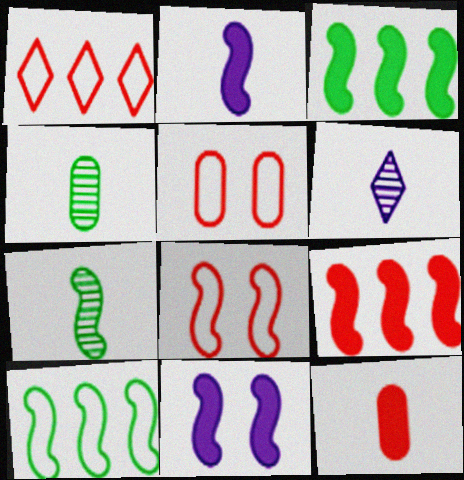[[1, 4, 11], 
[3, 5, 6]]